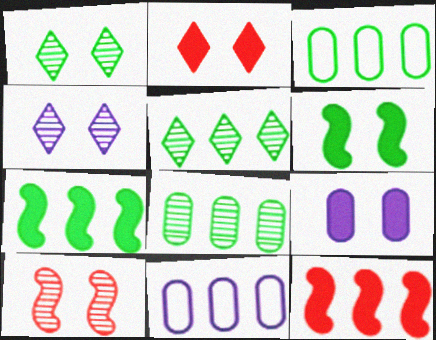[[2, 6, 9], 
[3, 5, 7], 
[5, 11, 12]]